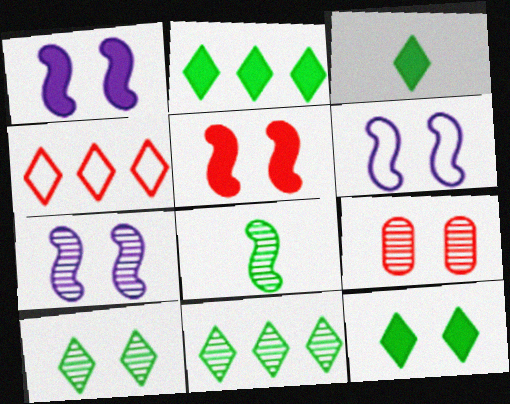[[1, 6, 7], 
[2, 3, 12], 
[6, 9, 12], 
[7, 9, 10]]